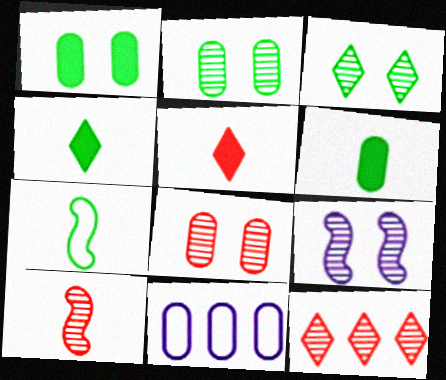[[3, 8, 9], 
[6, 8, 11], 
[8, 10, 12]]